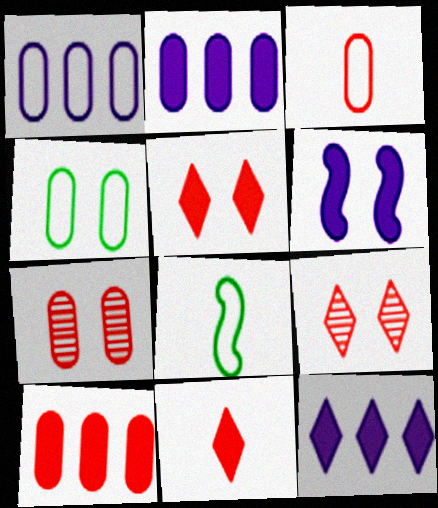[[1, 3, 4], 
[2, 8, 9], 
[3, 7, 10], 
[4, 6, 9], 
[7, 8, 12]]